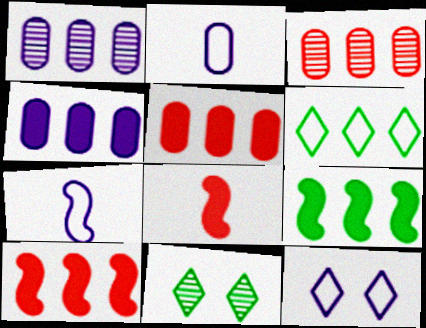[[1, 6, 10], 
[2, 10, 11], 
[5, 7, 11]]